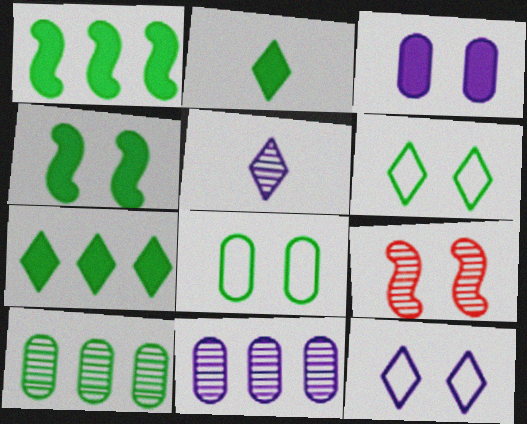[[3, 6, 9], 
[5, 9, 10]]